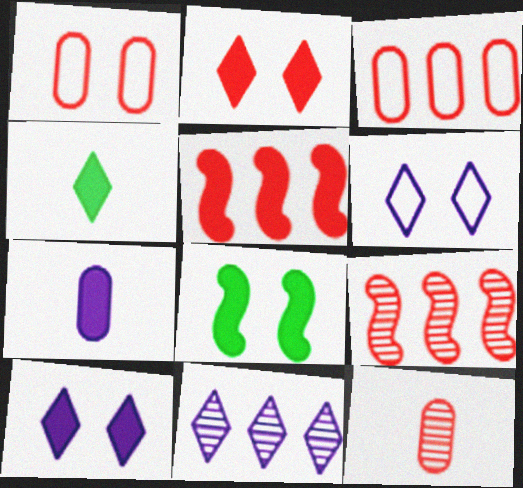[]